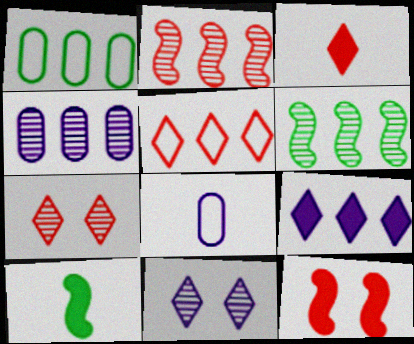[[1, 2, 9], 
[3, 5, 7]]